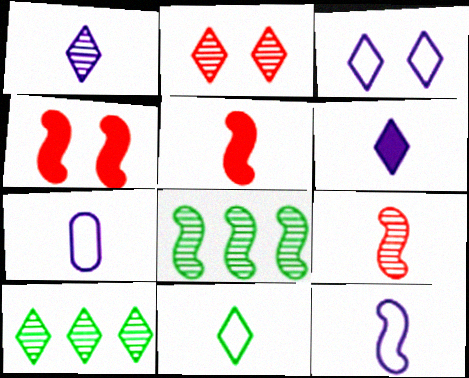[[1, 2, 10], 
[4, 7, 10], 
[4, 8, 12]]